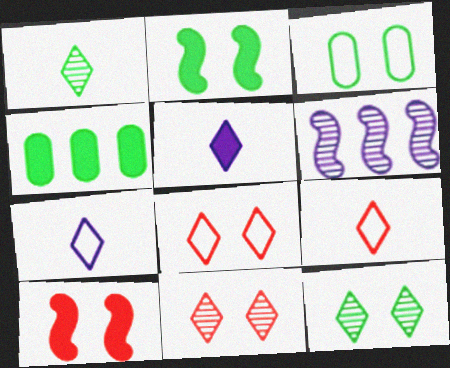[[1, 5, 9], 
[2, 3, 12], 
[4, 5, 10]]